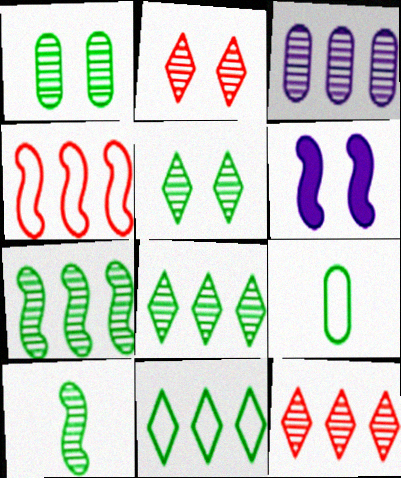[[1, 8, 10], 
[2, 3, 10], 
[3, 7, 12], 
[4, 6, 10], 
[6, 9, 12]]